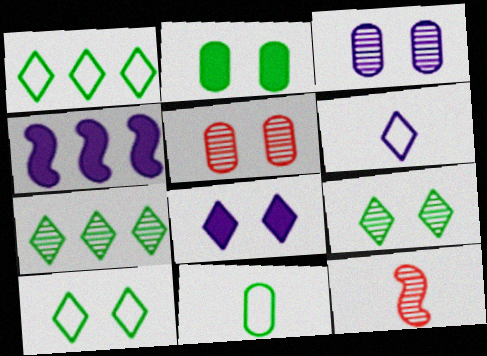[[3, 4, 6], 
[3, 7, 12]]